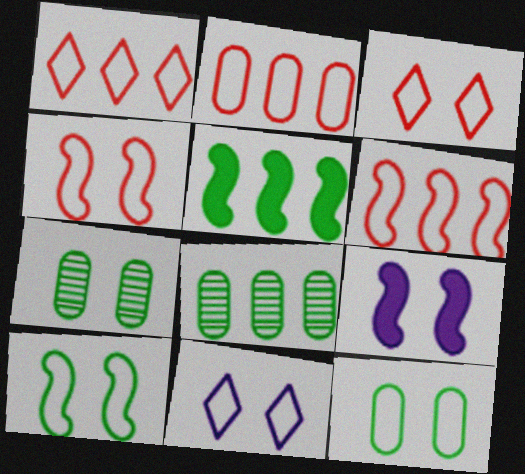[[1, 2, 6], 
[3, 7, 9], 
[4, 11, 12]]